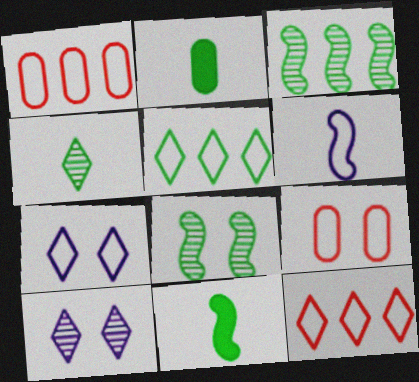[[1, 10, 11], 
[2, 5, 8], 
[5, 6, 9]]